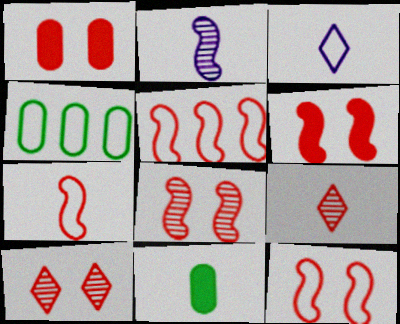[[1, 5, 9], 
[1, 10, 12], 
[3, 4, 12], 
[5, 7, 12], 
[6, 8, 12]]